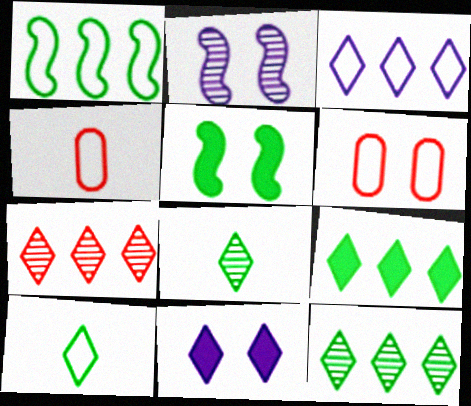[[2, 4, 9], 
[3, 7, 9], 
[7, 10, 11]]